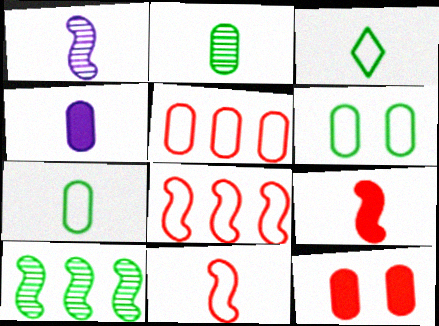[]